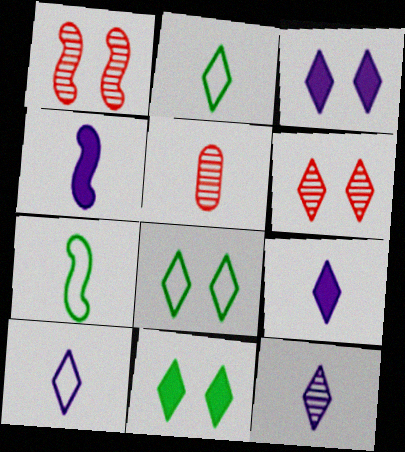[[2, 4, 5], 
[3, 6, 8], 
[5, 7, 9], 
[9, 10, 12]]